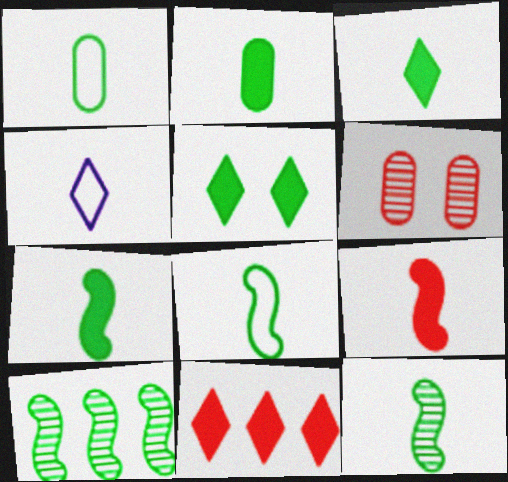[[1, 3, 12], 
[1, 5, 10], 
[2, 3, 7], 
[7, 8, 12]]